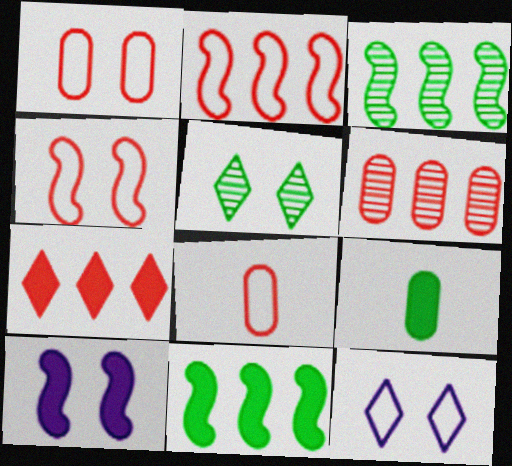[[1, 5, 10], 
[2, 6, 7], 
[7, 9, 10]]